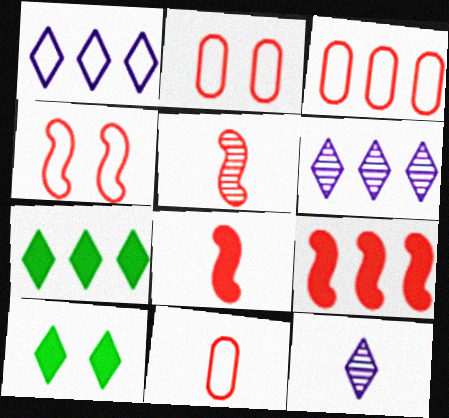[[2, 3, 11], 
[4, 5, 9]]